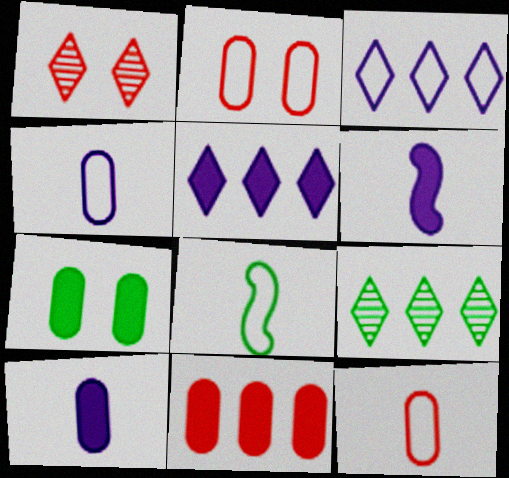[[2, 3, 8], 
[2, 6, 9], 
[7, 8, 9], 
[7, 10, 11]]